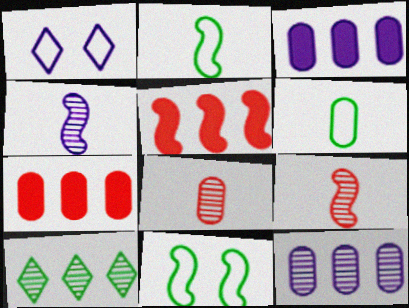[[1, 3, 4], 
[4, 5, 11]]